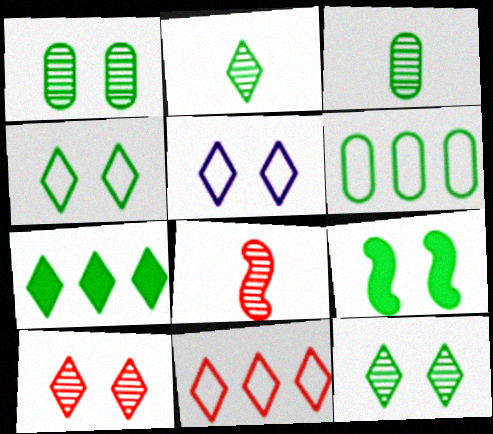[[1, 4, 9], 
[2, 4, 7], 
[2, 6, 9]]